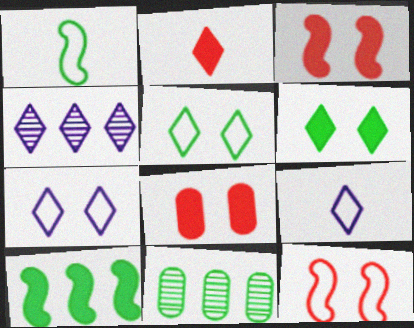[[1, 4, 8], 
[1, 6, 11], 
[2, 4, 5], 
[3, 9, 11]]